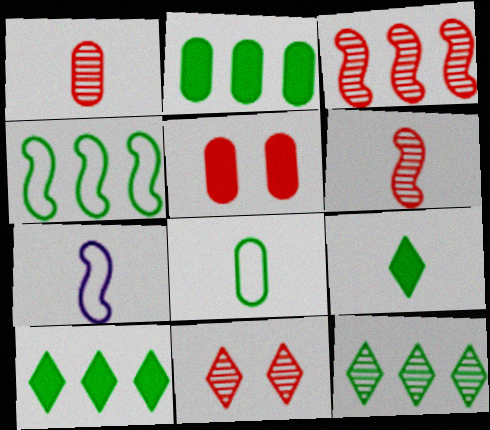[[1, 3, 11], 
[1, 7, 9], 
[2, 4, 12], 
[2, 7, 11], 
[5, 7, 12]]